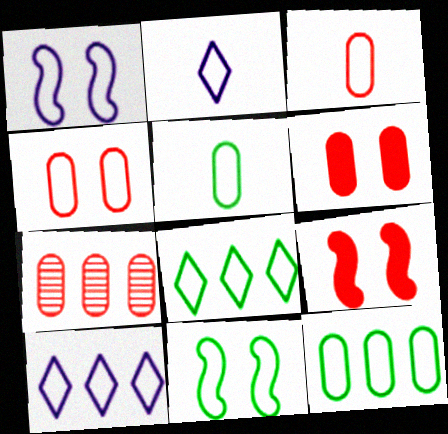[[1, 3, 8], 
[3, 6, 7], 
[3, 10, 11], 
[5, 8, 11]]